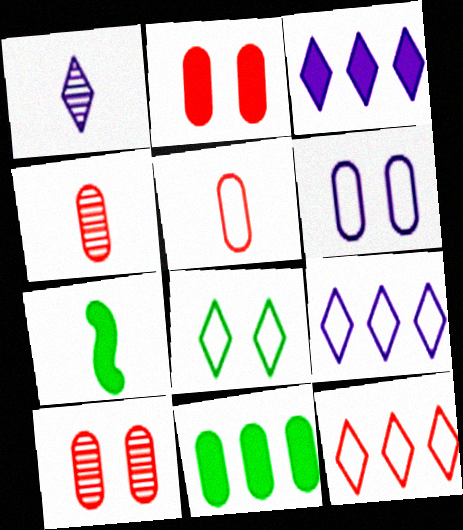[[1, 5, 7], 
[2, 3, 7], 
[4, 6, 11], 
[7, 9, 10]]